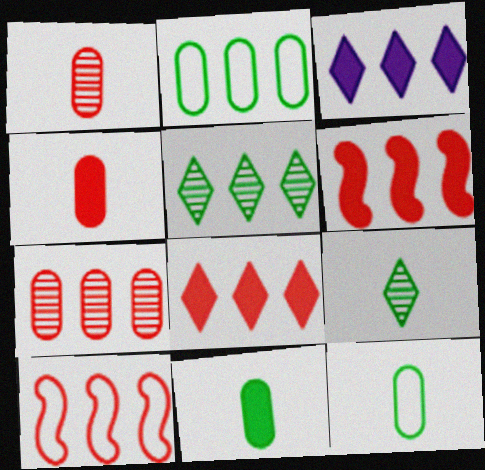[[7, 8, 10]]